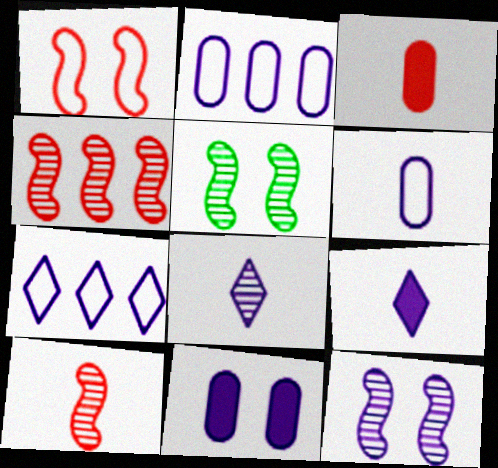[[2, 9, 12], 
[3, 5, 7]]